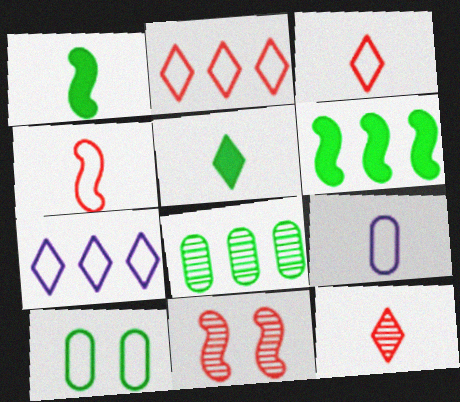[[1, 9, 12], 
[4, 7, 10]]